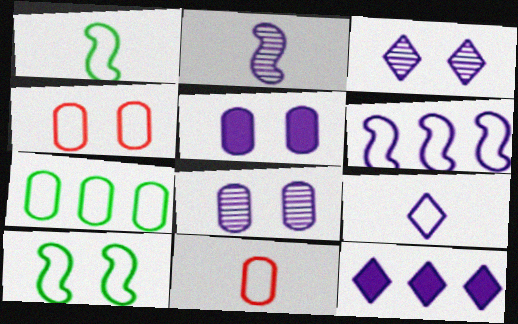[[1, 9, 11], 
[3, 9, 12]]